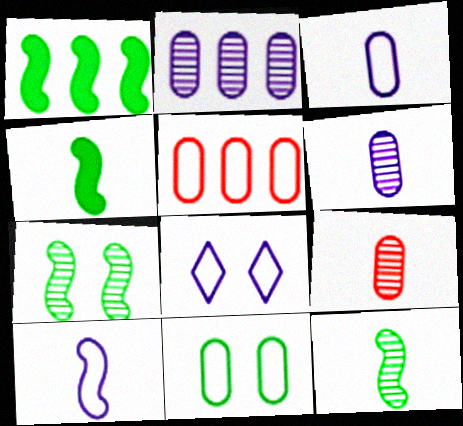[[1, 8, 9], 
[3, 5, 11]]